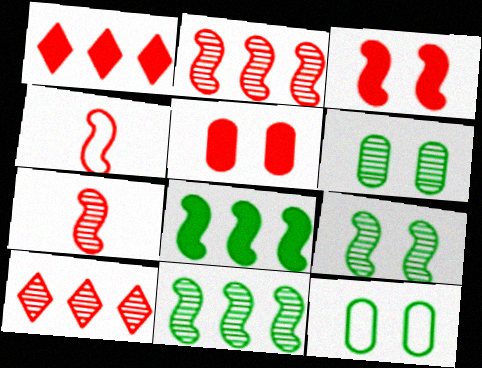[[2, 3, 4], 
[4, 5, 10]]